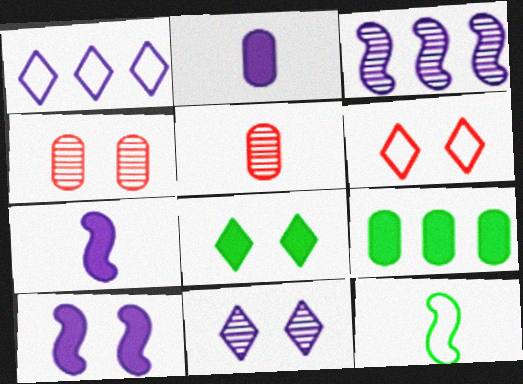[[6, 8, 11]]